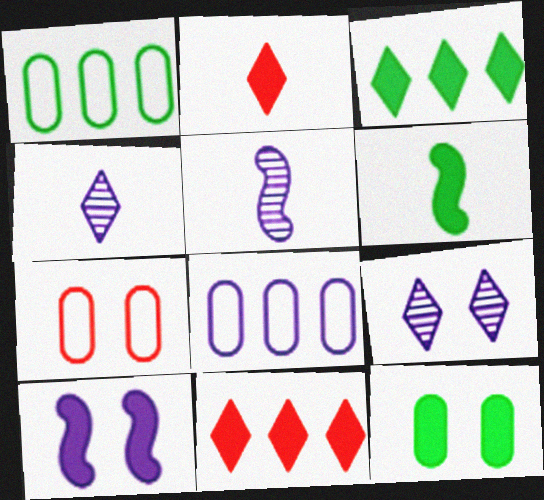[[3, 5, 7], 
[3, 6, 12], 
[4, 8, 10]]